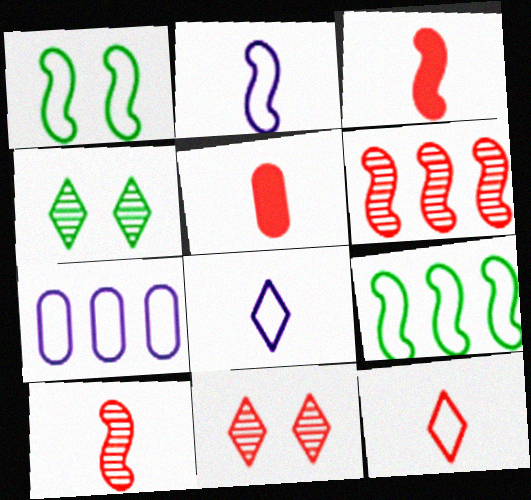[[1, 7, 12], 
[3, 4, 7], 
[5, 10, 12]]